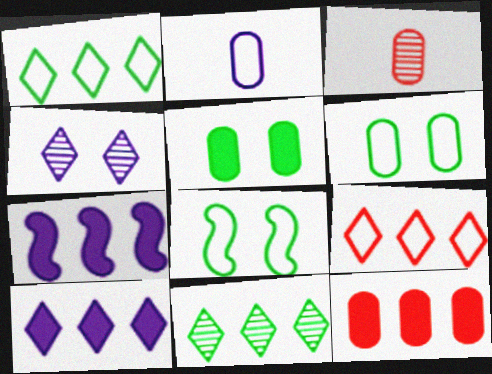[[2, 4, 7], 
[2, 8, 9], 
[3, 8, 10], 
[9, 10, 11]]